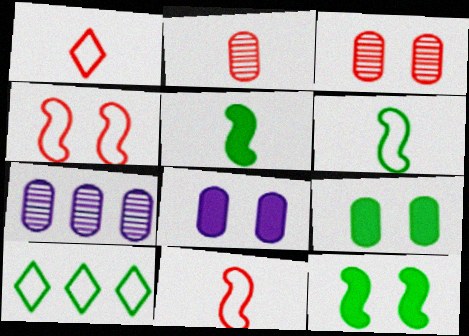[[1, 7, 12]]